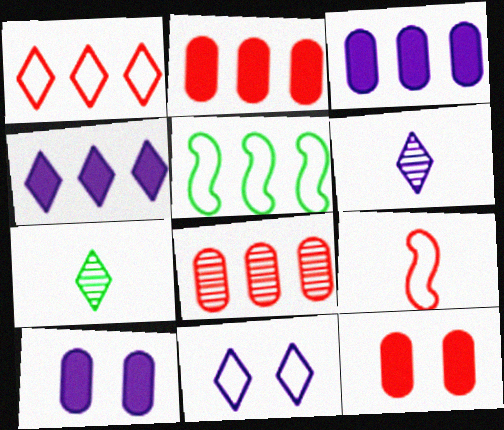[[4, 5, 8], 
[4, 6, 11], 
[5, 6, 12]]